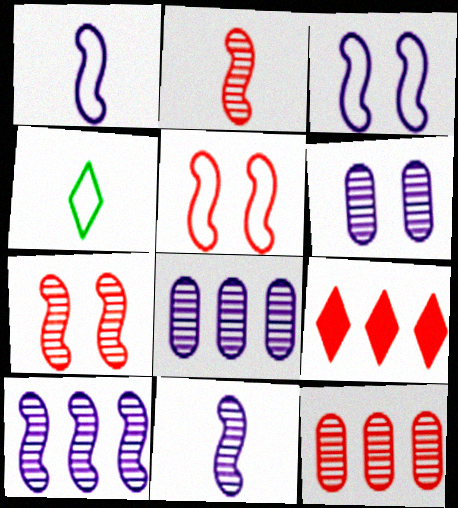[]